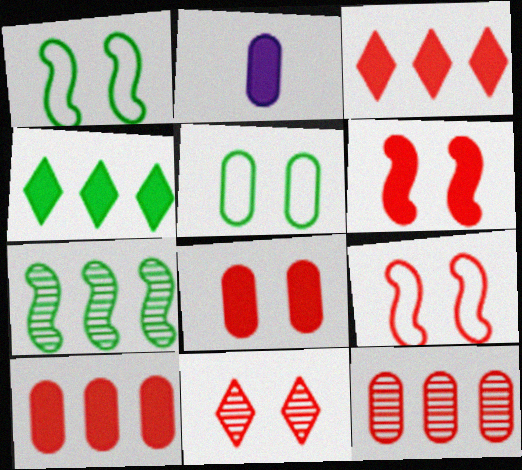[[2, 4, 6], 
[2, 5, 12], 
[8, 9, 11]]